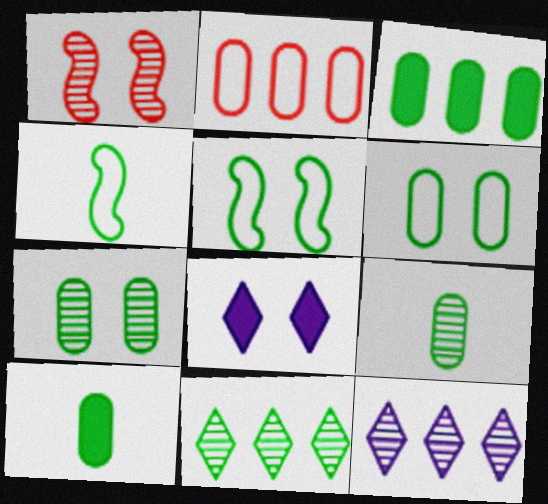[[1, 6, 8], 
[1, 9, 12], 
[3, 6, 9], 
[5, 10, 11]]